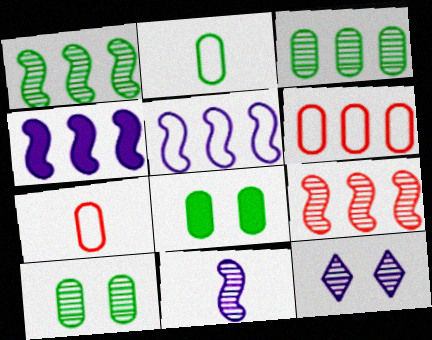[[2, 3, 8]]